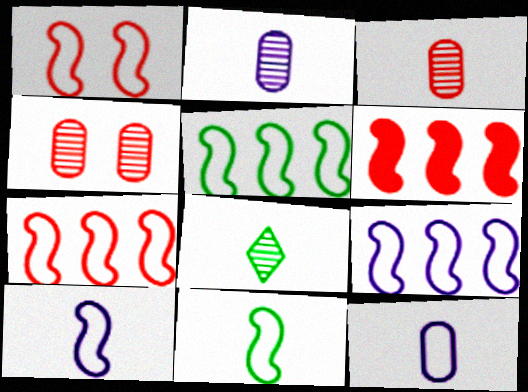[[1, 5, 10], 
[1, 9, 11], 
[5, 7, 9]]